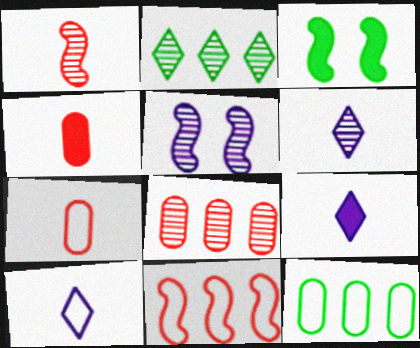[[3, 8, 10], 
[6, 9, 10]]